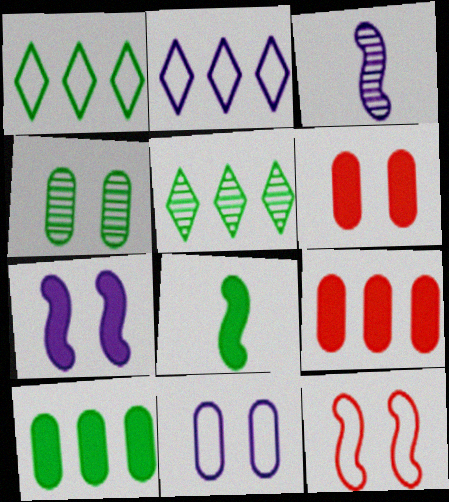[[1, 3, 6], 
[1, 4, 8], 
[4, 6, 11]]